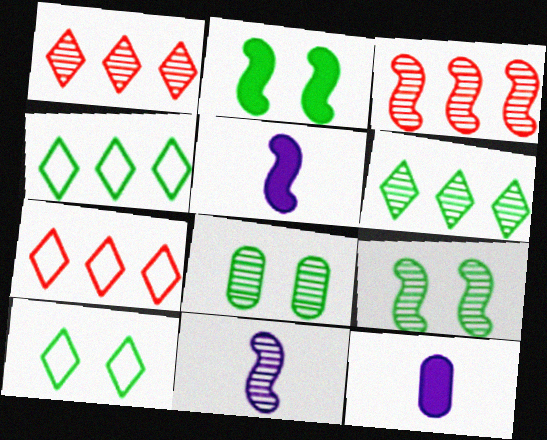[[1, 8, 11], 
[2, 8, 10], 
[3, 9, 11], 
[3, 10, 12], 
[5, 7, 8], 
[7, 9, 12]]